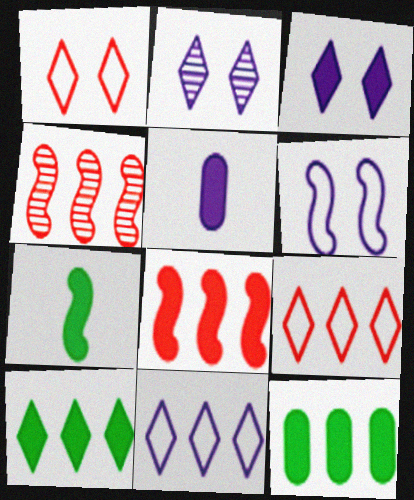[[4, 6, 7], 
[4, 11, 12]]